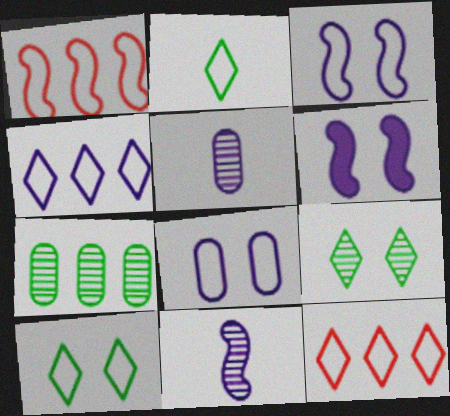[[1, 2, 8], 
[4, 5, 6]]